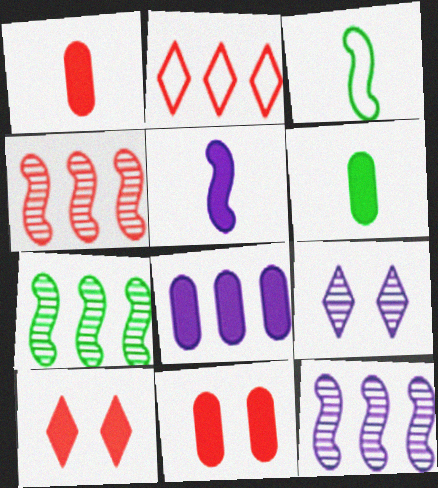[[2, 7, 8], 
[4, 7, 12], 
[6, 8, 11]]